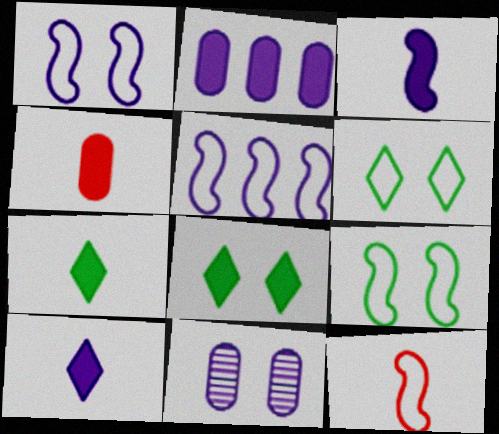[[3, 4, 7], 
[5, 9, 12], 
[5, 10, 11]]